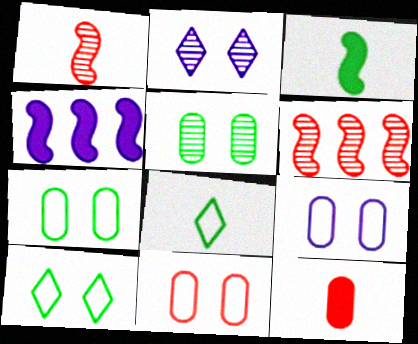[[7, 9, 11]]